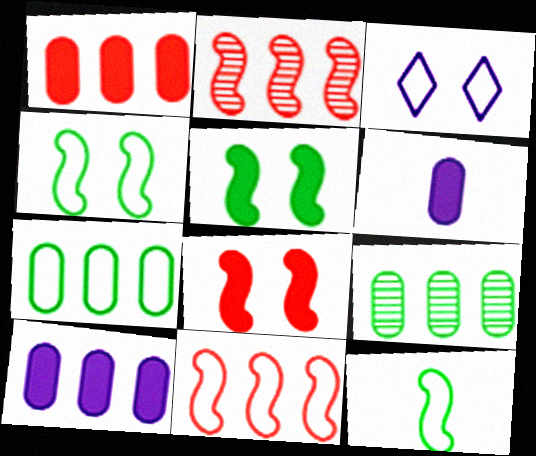[]